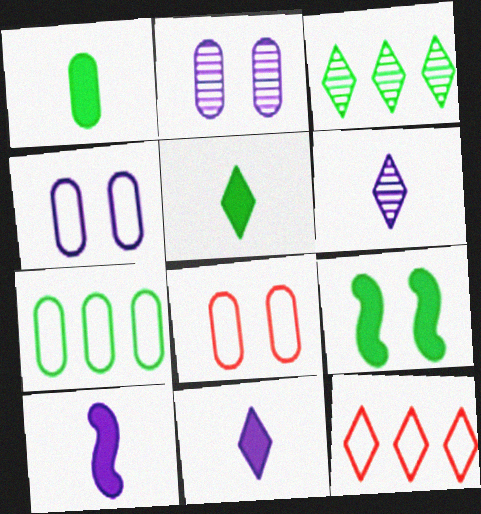[[3, 8, 10]]